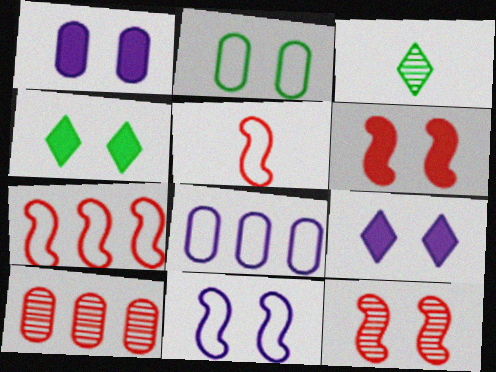[[1, 3, 7], 
[1, 4, 6], 
[2, 9, 12], 
[3, 6, 8]]